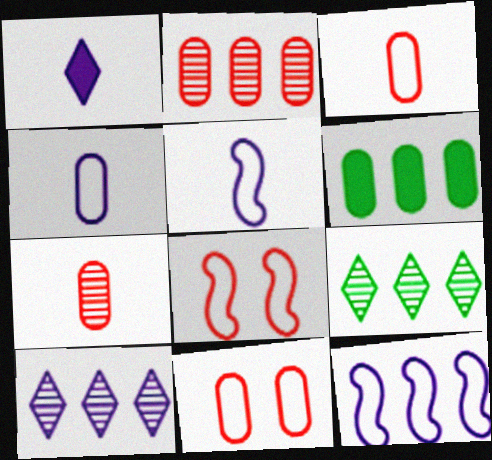[]